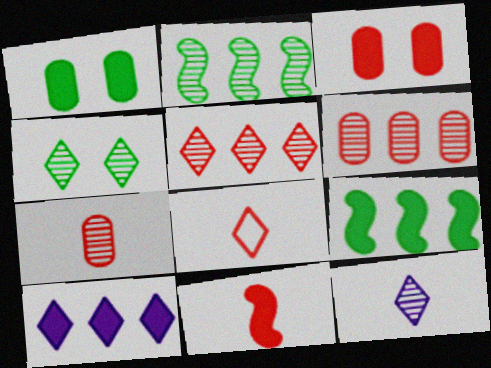[[1, 10, 11], 
[4, 5, 12], 
[4, 8, 10], 
[7, 8, 11]]